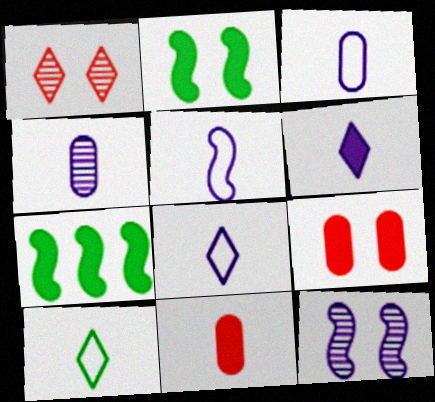[[1, 3, 7], 
[3, 5, 8], 
[4, 5, 6], 
[6, 7, 9]]